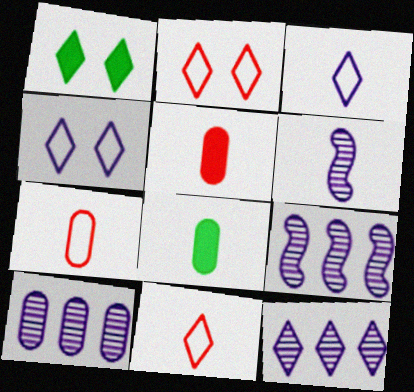[[1, 7, 9], 
[1, 11, 12], 
[2, 8, 9], 
[6, 8, 11], 
[9, 10, 12]]